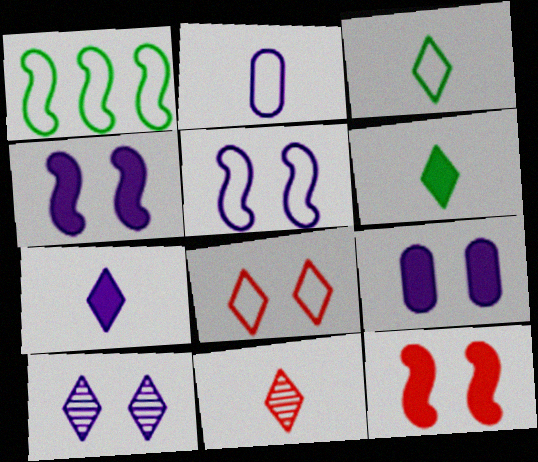[[1, 2, 8], 
[1, 9, 11], 
[3, 7, 11], 
[5, 9, 10]]